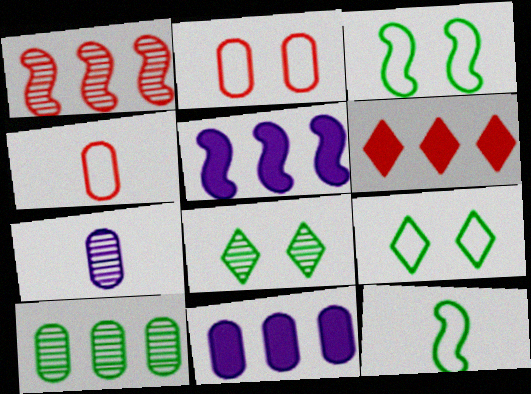[[1, 7, 8], 
[3, 6, 7], 
[4, 5, 8]]